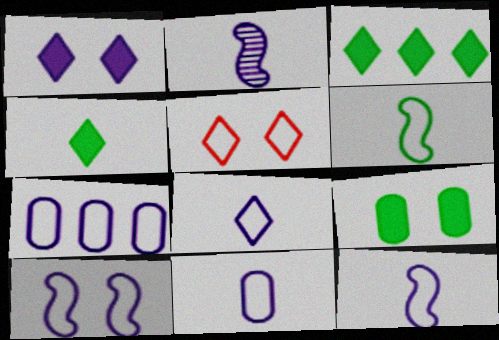[[1, 2, 7], 
[5, 6, 7], 
[7, 8, 10], 
[8, 11, 12]]